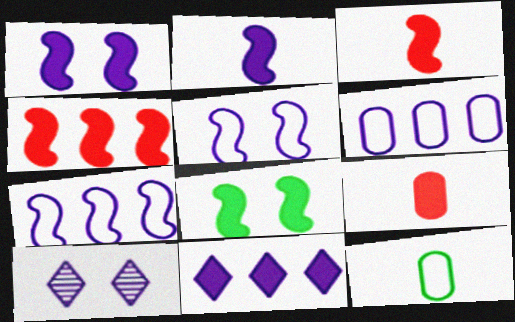[[2, 4, 8], 
[2, 6, 10], 
[4, 10, 12], 
[8, 9, 11]]